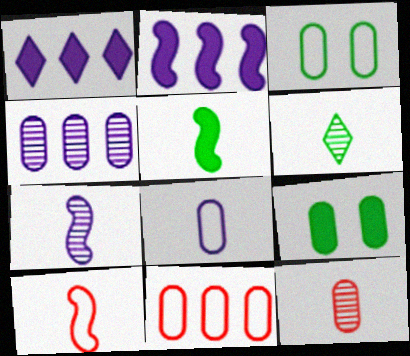[[3, 8, 11], 
[5, 7, 10], 
[6, 7, 12]]